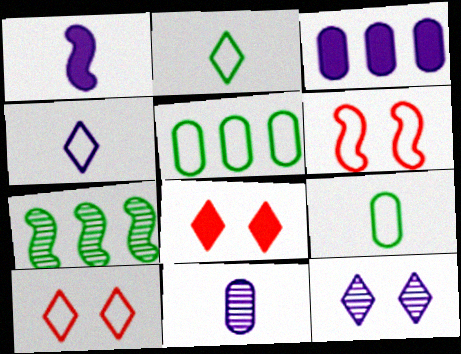[[1, 4, 11], 
[1, 6, 7], 
[4, 5, 6]]